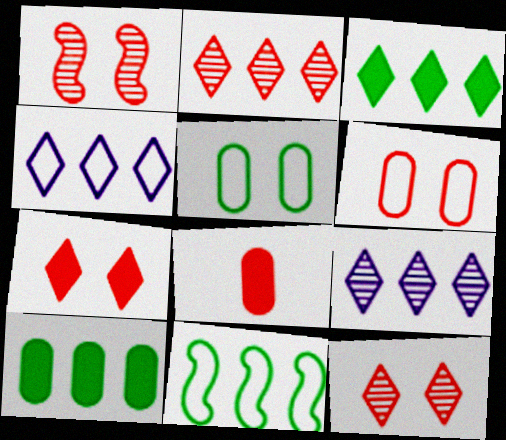[[1, 6, 7], 
[2, 3, 4]]